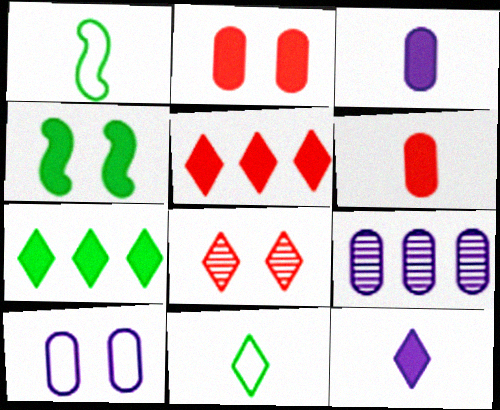[[3, 4, 5], 
[3, 9, 10], 
[4, 8, 10]]